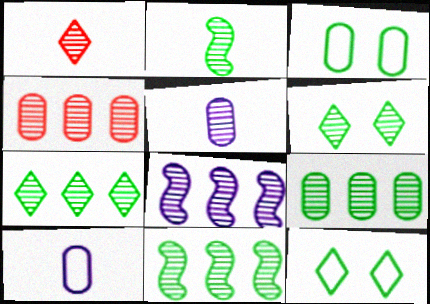[[1, 2, 5], 
[2, 6, 9], 
[4, 7, 8], 
[7, 9, 11]]